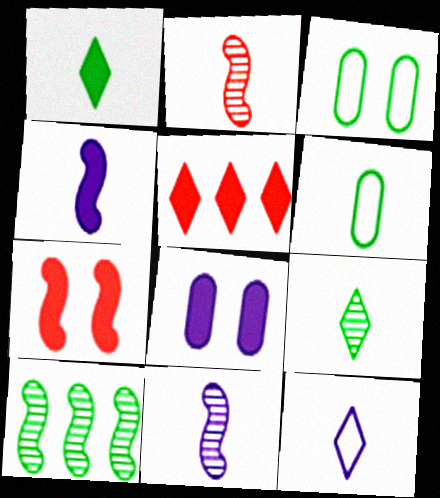[[1, 3, 10], 
[3, 5, 11]]